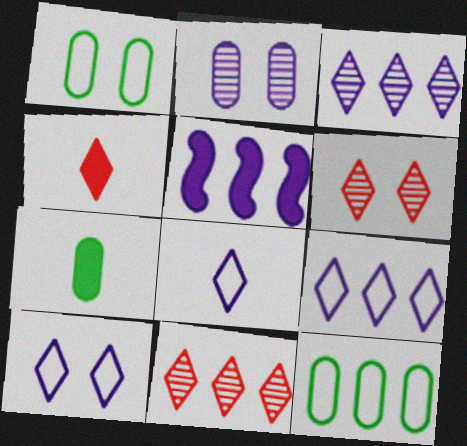[[2, 5, 8], 
[5, 11, 12], 
[8, 9, 10]]